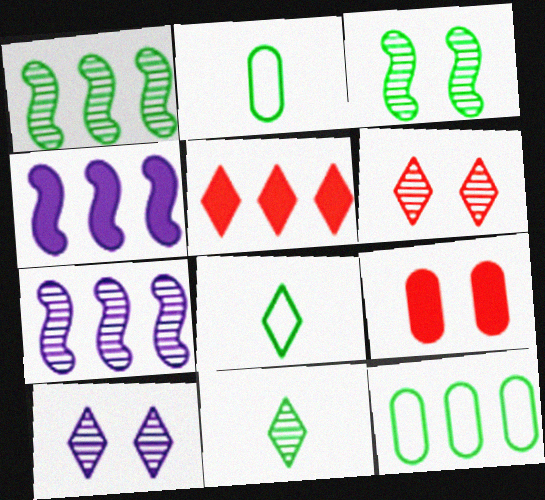[[2, 4, 6], 
[5, 7, 12], 
[5, 8, 10], 
[7, 8, 9]]